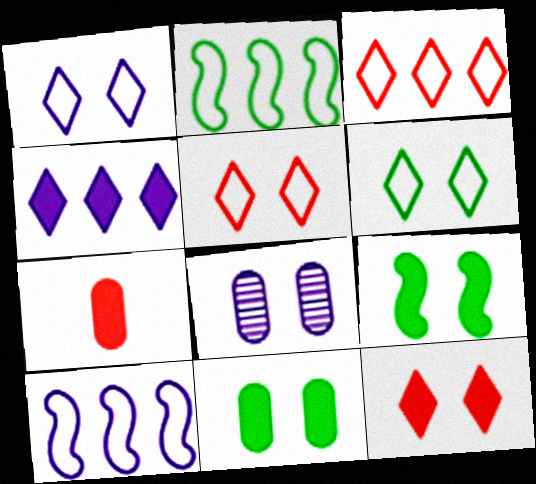[[1, 5, 6], 
[4, 7, 9], 
[5, 8, 9]]